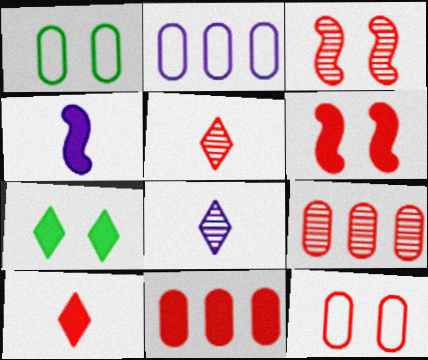[[3, 5, 9], 
[4, 7, 11], 
[6, 10, 11]]